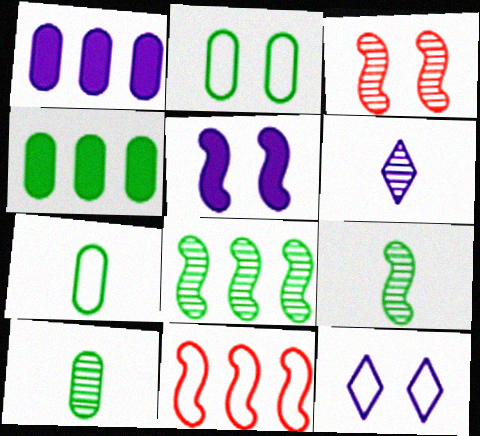[[2, 4, 10], 
[5, 9, 11], 
[7, 11, 12]]